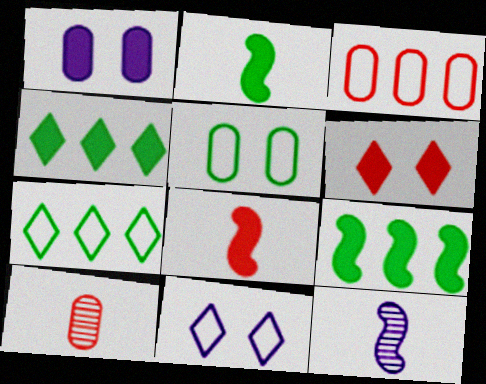[[1, 4, 8], 
[9, 10, 11]]